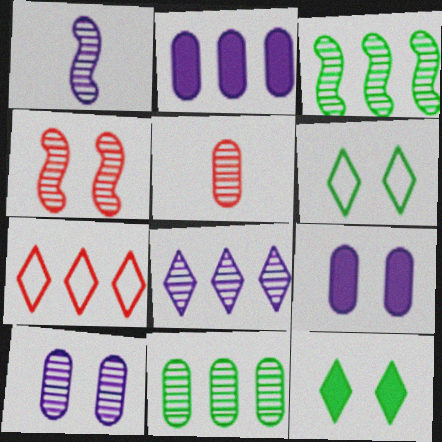[[1, 3, 4], 
[1, 8, 10], 
[2, 3, 7], 
[4, 6, 9], 
[5, 10, 11]]